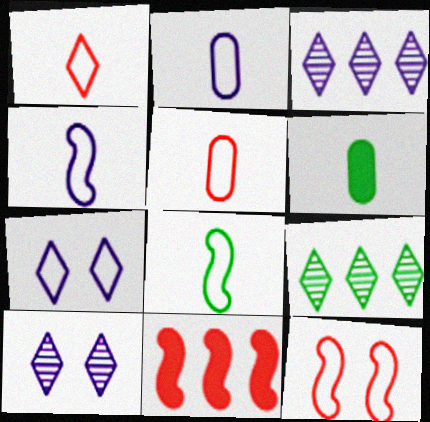[[1, 2, 8], 
[3, 6, 12]]